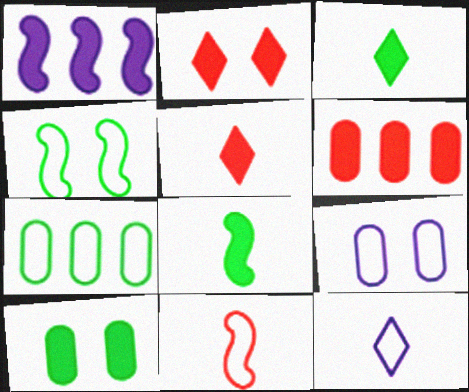[[1, 5, 10]]